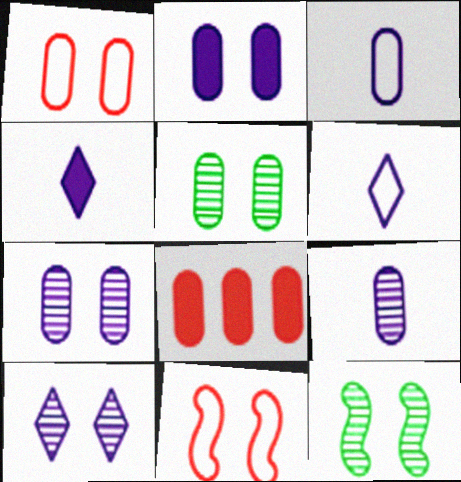[[1, 2, 5], 
[3, 5, 8], 
[6, 8, 12]]